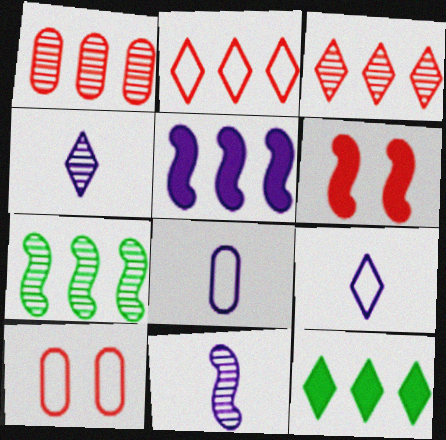[[10, 11, 12]]